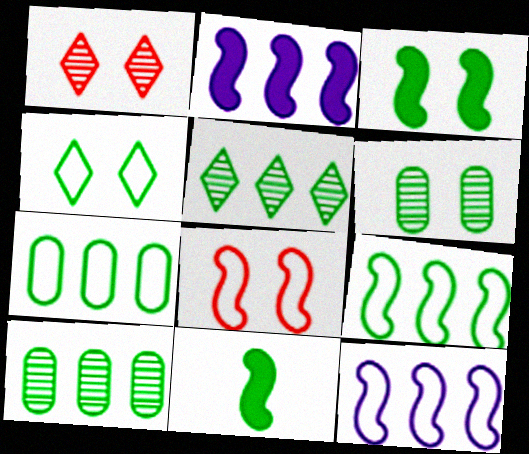[[3, 4, 6], 
[4, 10, 11]]